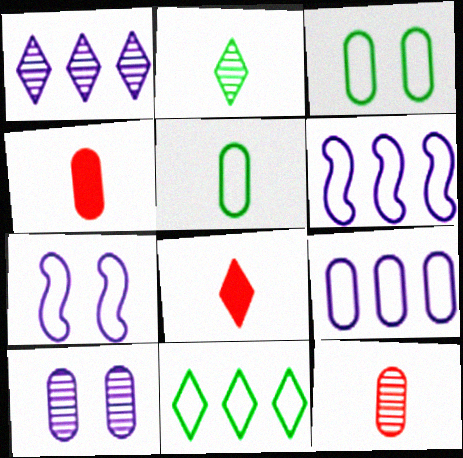[]